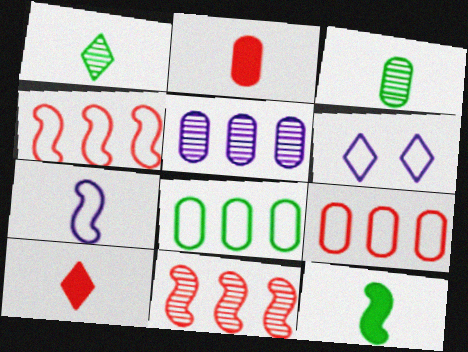[[1, 2, 7], 
[3, 7, 10]]